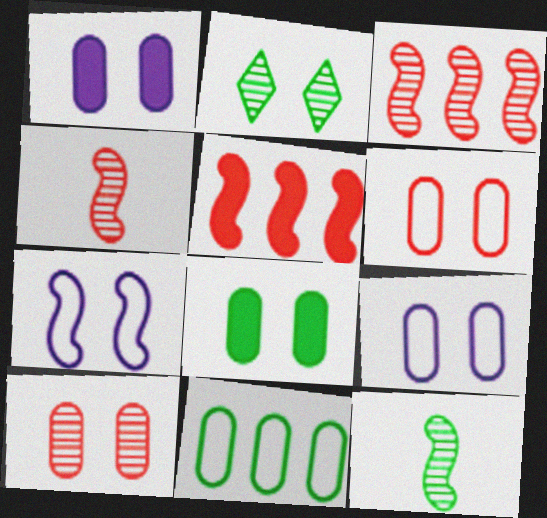[[5, 7, 12], 
[8, 9, 10]]